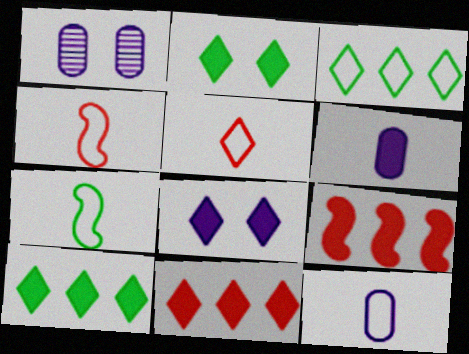[[1, 4, 10], 
[1, 7, 11], 
[2, 6, 9], 
[5, 7, 12]]